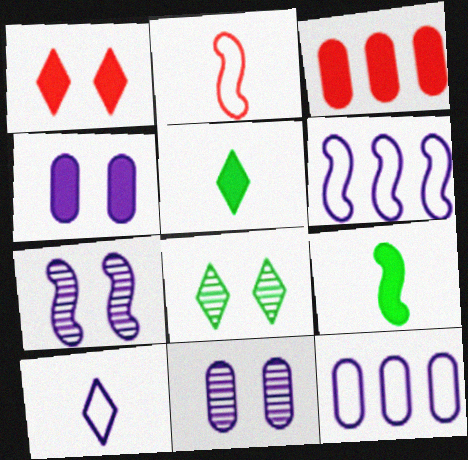[]